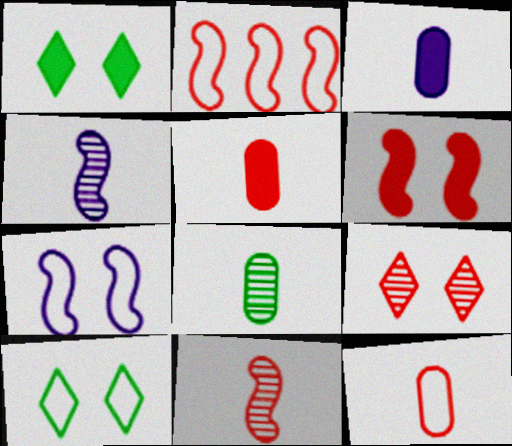[[2, 5, 9], 
[2, 6, 11], 
[3, 8, 12]]